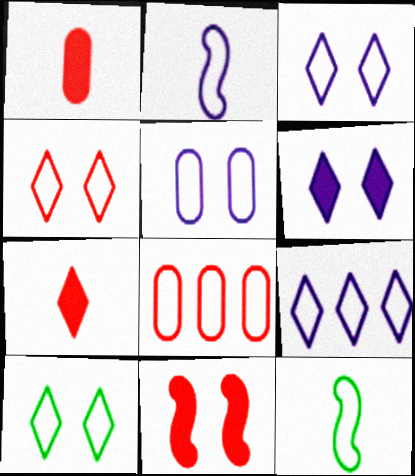[[2, 5, 9], 
[2, 8, 10], 
[3, 4, 10], 
[3, 8, 12]]